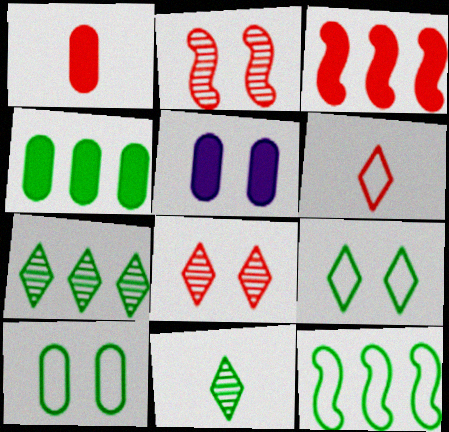[[1, 4, 5], 
[2, 5, 9], 
[4, 7, 12]]